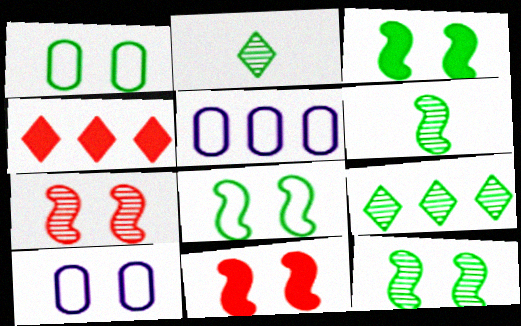[[2, 5, 11], 
[3, 8, 12], 
[4, 6, 10]]